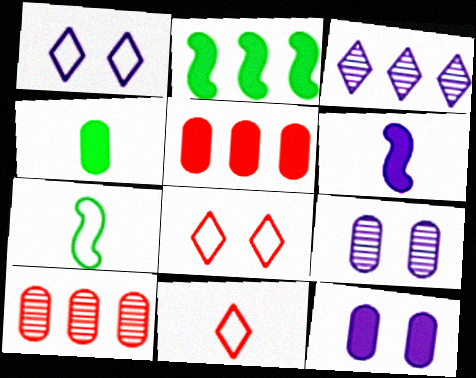[[2, 9, 11], 
[4, 5, 12]]